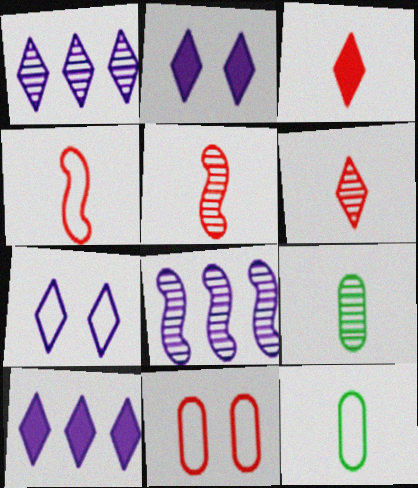[]